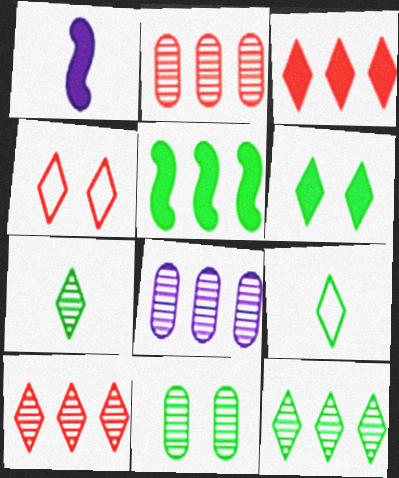[[5, 9, 11], 
[6, 9, 12]]